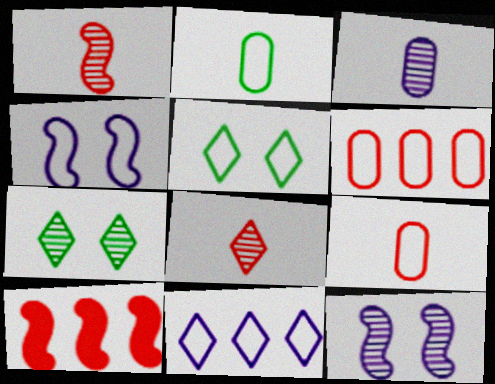[[3, 5, 10]]